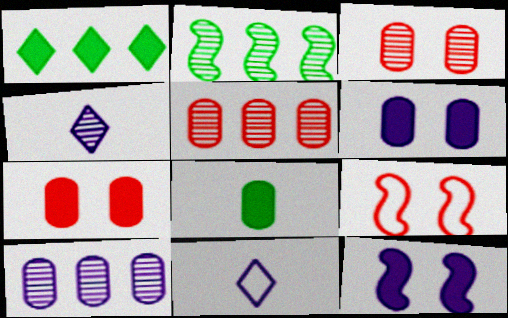[[2, 3, 4], 
[2, 7, 11], 
[10, 11, 12]]